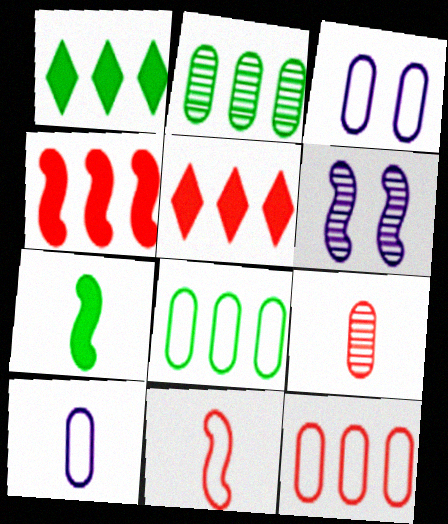[]